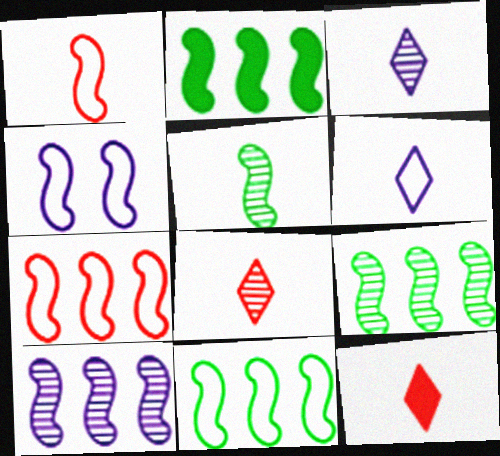[[1, 4, 11], 
[2, 7, 10], 
[2, 9, 11]]